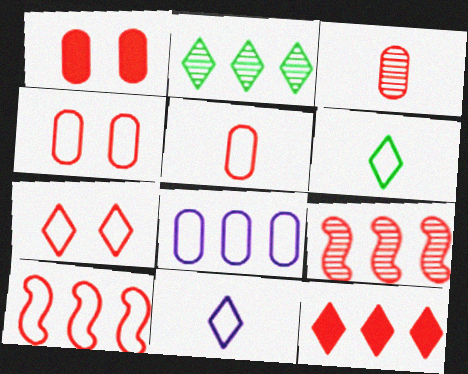[[5, 7, 10]]